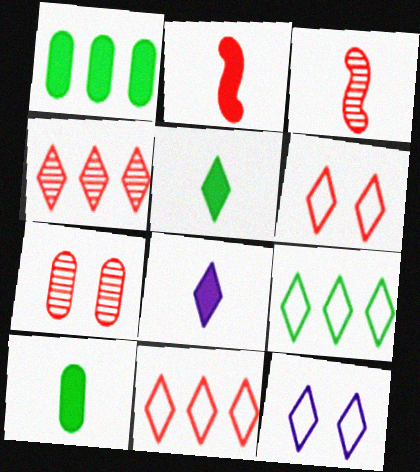[[1, 3, 12], 
[2, 7, 11], 
[2, 8, 10], 
[3, 4, 7], 
[4, 5, 12]]